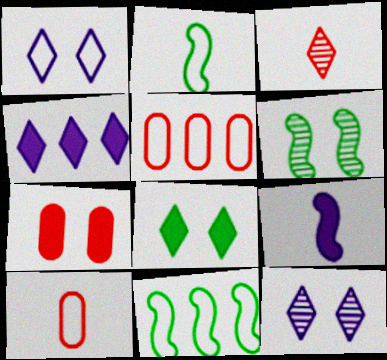[[1, 2, 5], 
[1, 6, 7], 
[1, 10, 11], 
[4, 6, 10]]